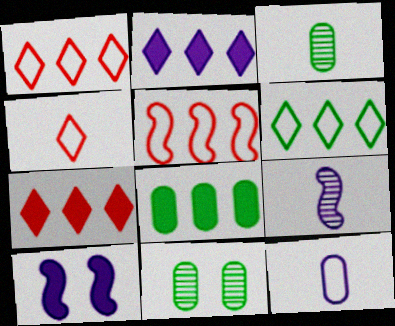[[1, 3, 10]]